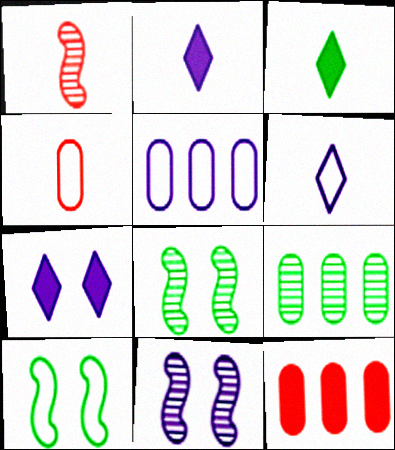[[2, 5, 11], 
[3, 9, 10], 
[5, 9, 12], 
[6, 8, 12]]